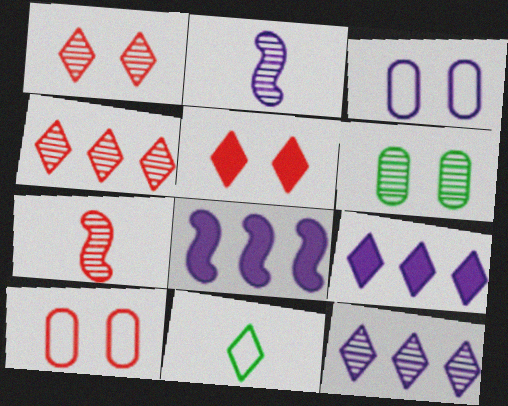[[1, 9, 11], 
[2, 3, 9], 
[2, 4, 6], 
[5, 11, 12], 
[6, 7, 12]]